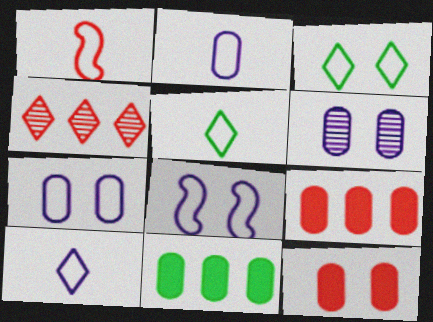[[1, 2, 5], 
[1, 4, 12]]